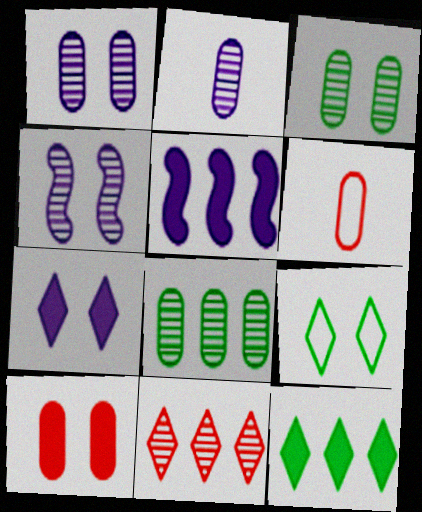[[4, 6, 12], 
[4, 9, 10]]